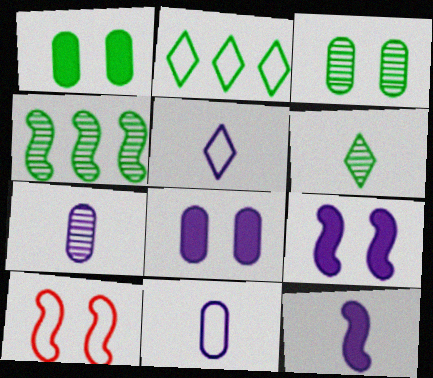[[2, 10, 11], 
[3, 4, 6], 
[4, 10, 12], 
[5, 7, 12]]